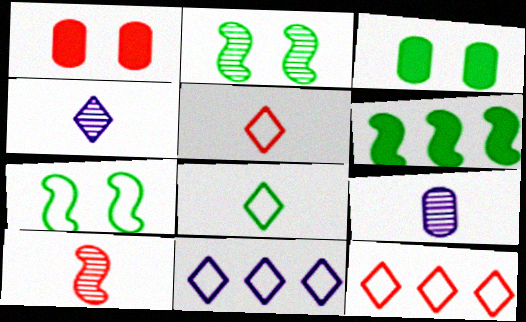[[1, 10, 12], 
[3, 10, 11]]